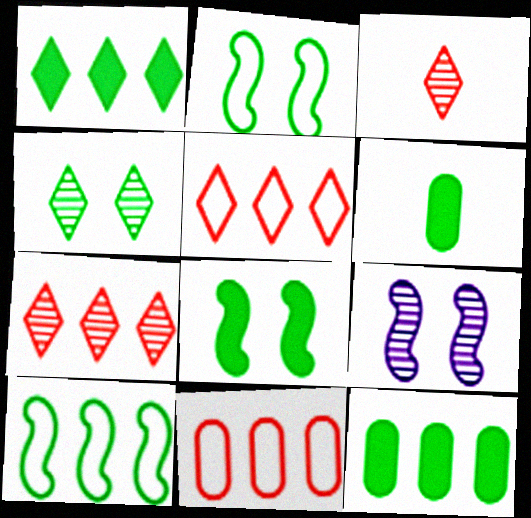[[1, 6, 8], 
[4, 6, 10], 
[5, 6, 9]]